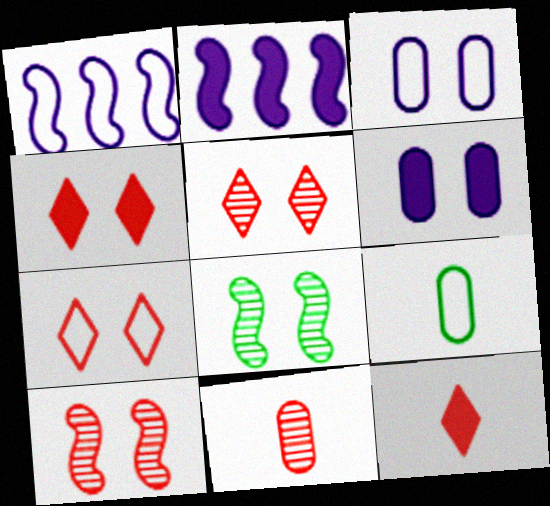[[1, 7, 9], 
[2, 5, 9], 
[3, 4, 8], 
[4, 5, 7], 
[6, 7, 8]]